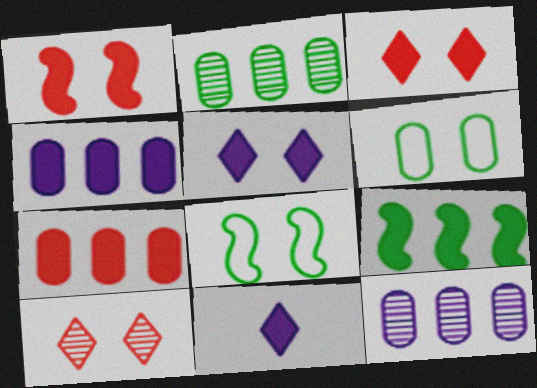[]